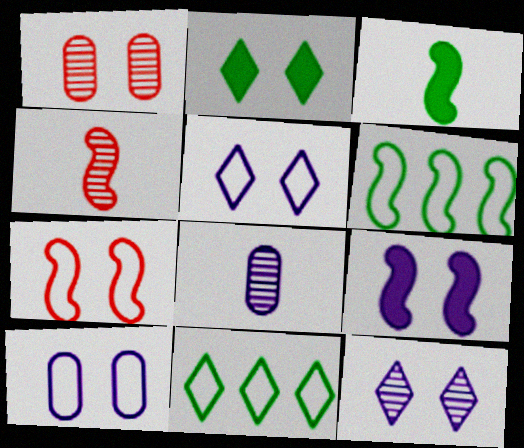[[4, 6, 9], 
[9, 10, 12]]